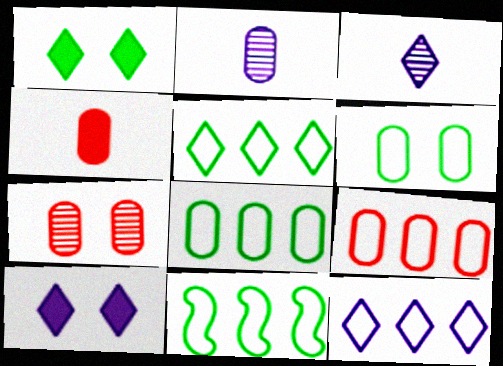[[3, 10, 12], 
[4, 7, 9], 
[5, 8, 11], 
[9, 11, 12]]